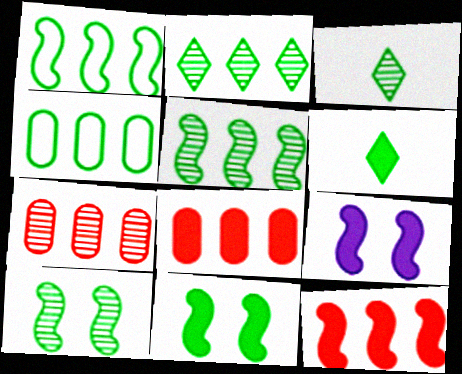[[3, 4, 11], 
[4, 6, 10], 
[6, 8, 9]]